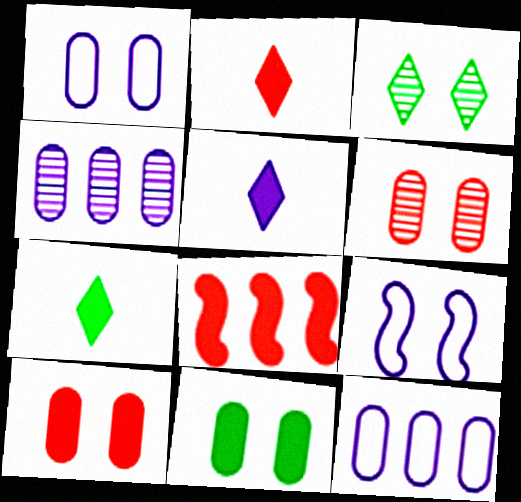[[1, 6, 11], 
[2, 5, 7], 
[2, 8, 10], 
[3, 9, 10], 
[4, 5, 9], 
[5, 8, 11]]